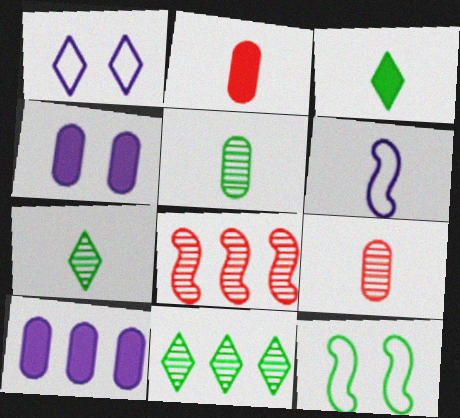[[2, 6, 7], 
[3, 6, 9]]